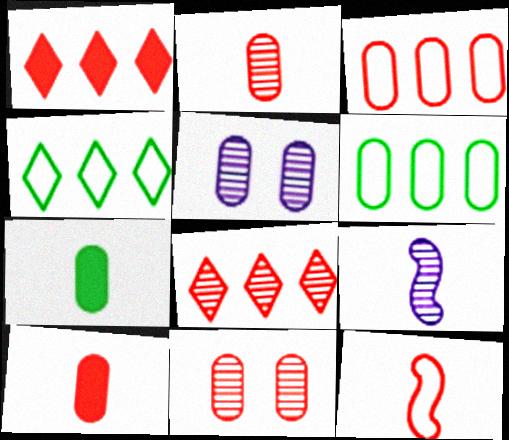[[1, 11, 12], 
[3, 5, 7], 
[3, 10, 11], 
[5, 6, 10]]